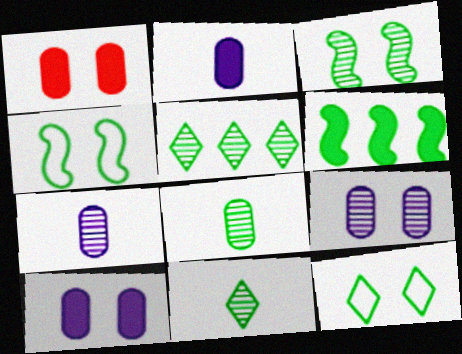[[3, 5, 8], 
[6, 8, 12]]